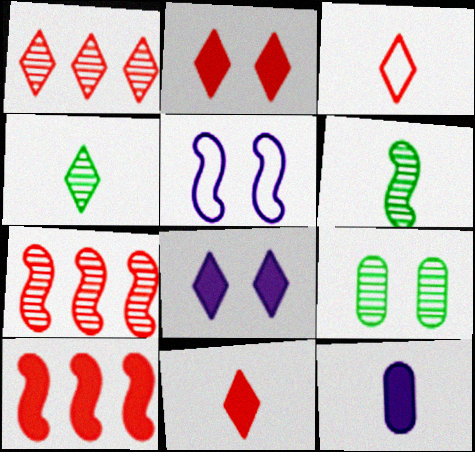[[1, 2, 3], 
[2, 5, 9], 
[3, 6, 12], 
[5, 6, 10]]